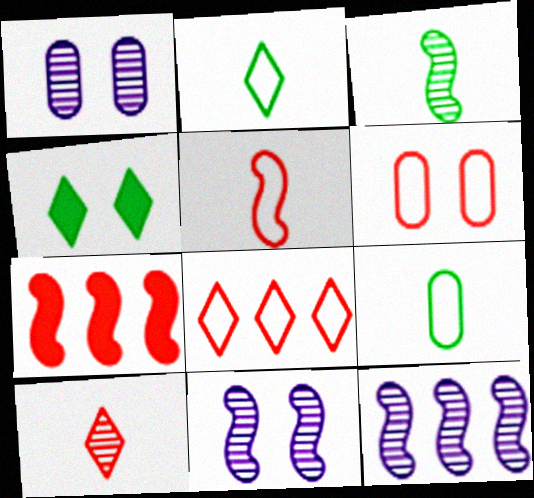[[1, 2, 7], 
[4, 6, 11], 
[5, 6, 8], 
[6, 7, 10]]